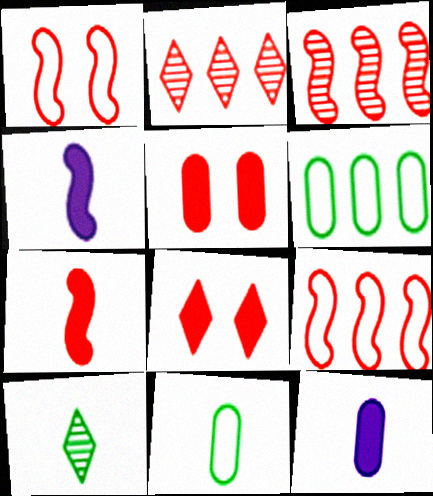[[1, 3, 7]]